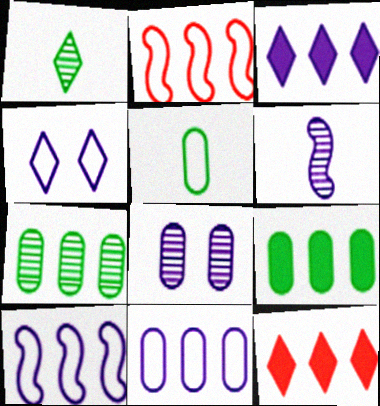[[1, 4, 12], 
[2, 3, 7], 
[2, 4, 5], 
[7, 10, 12]]